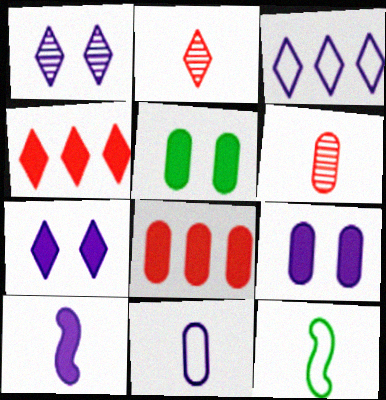[[1, 8, 12], 
[4, 5, 10]]